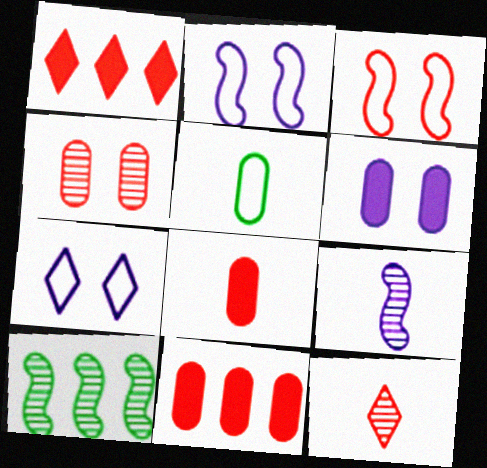[[3, 11, 12], 
[7, 8, 10]]